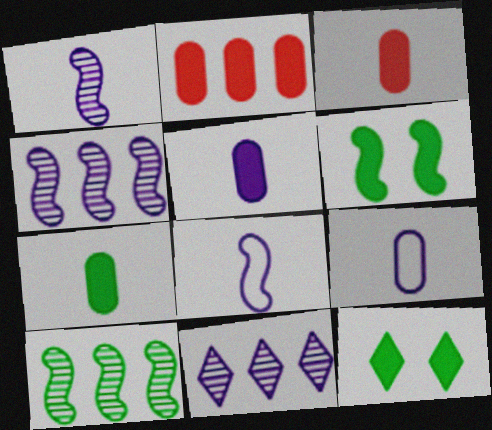[[3, 5, 7]]